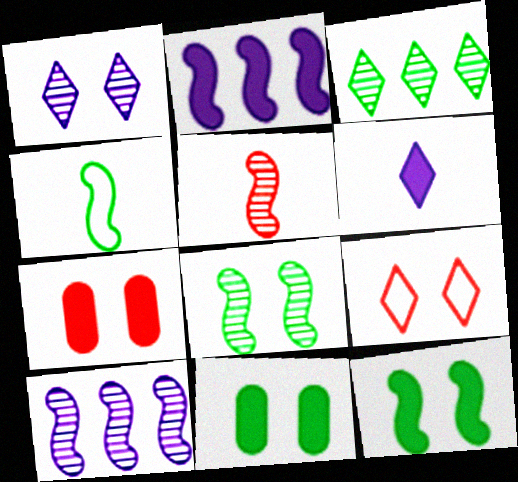[[3, 4, 11], 
[3, 6, 9], 
[5, 8, 10]]